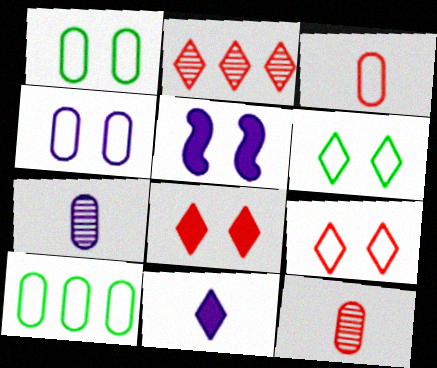[[2, 6, 11], 
[3, 4, 10]]